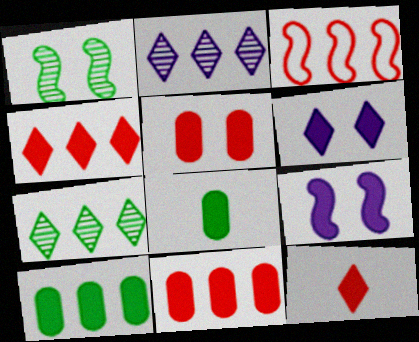[[2, 3, 10], 
[4, 8, 9], 
[9, 10, 12]]